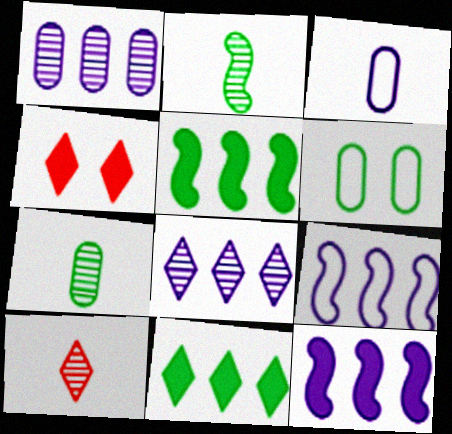[[2, 6, 11], 
[4, 7, 9], 
[6, 10, 12]]